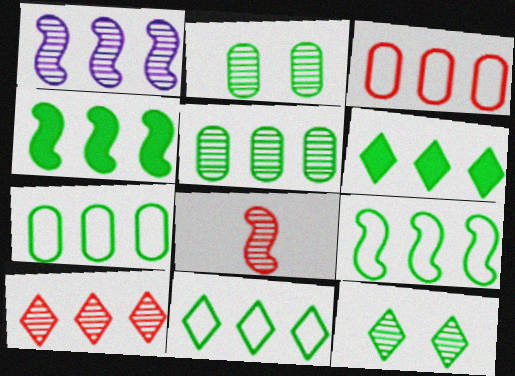[[1, 3, 6], 
[1, 5, 10], 
[4, 5, 11], 
[5, 6, 9], 
[7, 9, 11]]